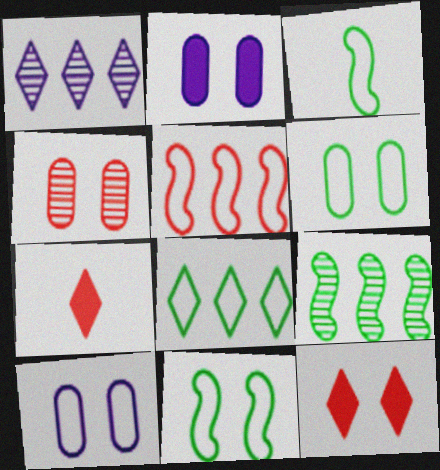[[2, 4, 6], 
[3, 6, 8], 
[4, 5, 7], 
[7, 9, 10]]